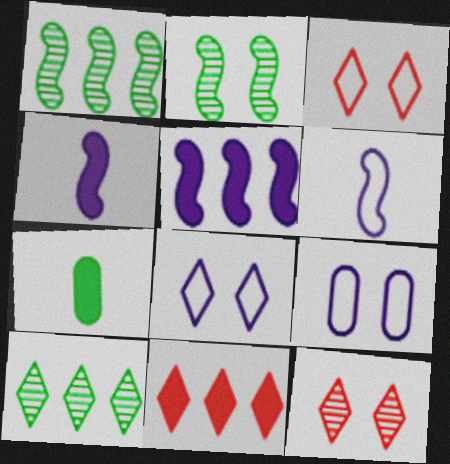[]